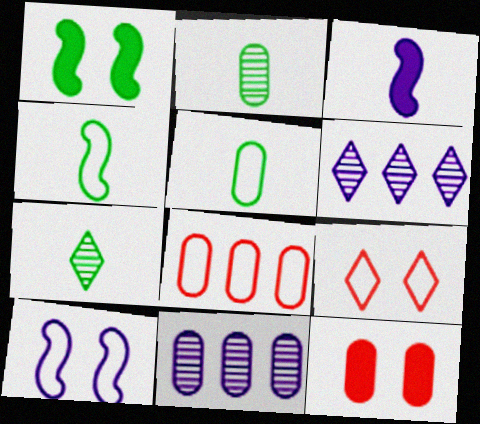[[4, 6, 12], 
[5, 11, 12]]